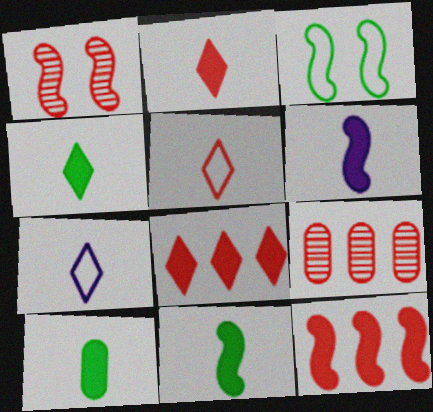[[2, 6, 10], 
[4, 10, 11]]